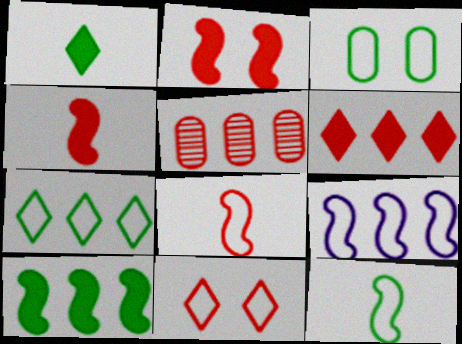[[3, 7, 12], 
[4, 5, 11]]